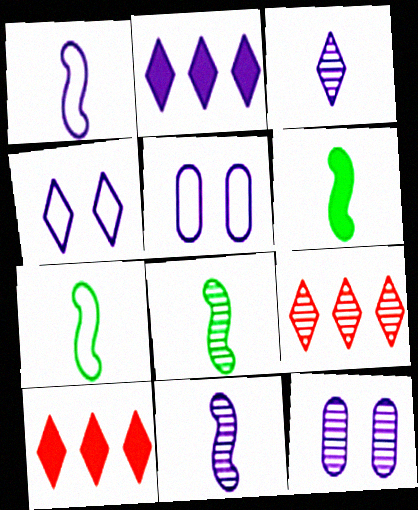[[1, 2, 12], 
[2, 3, 4], 
[2, 5, 11], 
[5, 6, 9], 
[5, 8, 10], 
[6, 7, 8], 
[7, 10, 12], 
[8, 9, 12]]